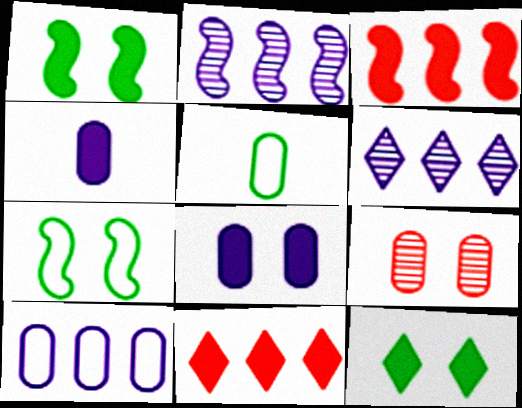[[1, 4, 11], 
[3, 4, 12]]